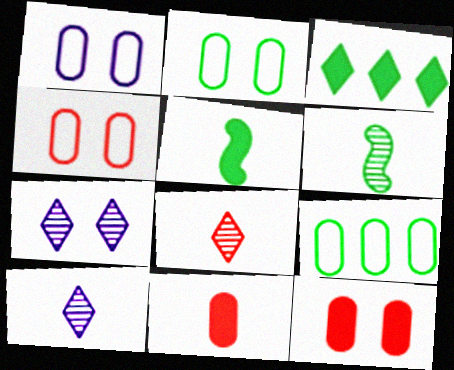[[1, 2, 4], 
[2, 3, 6]]